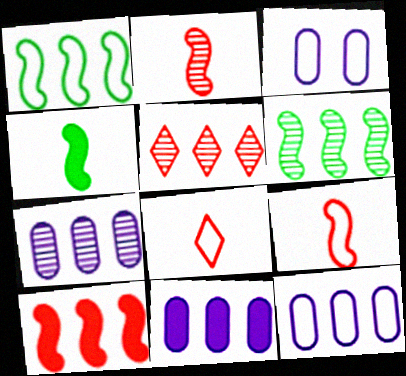[[1, 3, 8], 
[1, 5, 11], 
[3, 4, 5], 
[5, 6, 7], 
[7, 11, 12]]